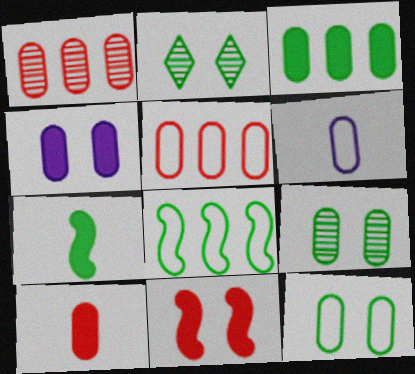[[3, 4, 10], 
[5, 6, 12]]